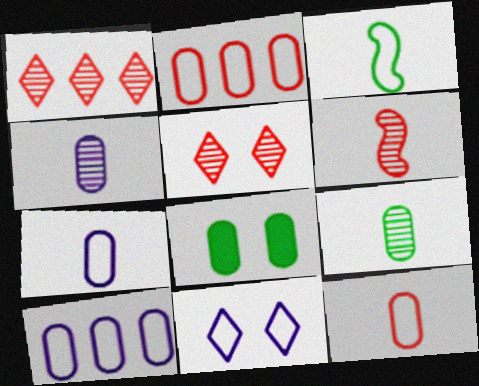[[2, 3, 11], 
[2, 4, 8]]